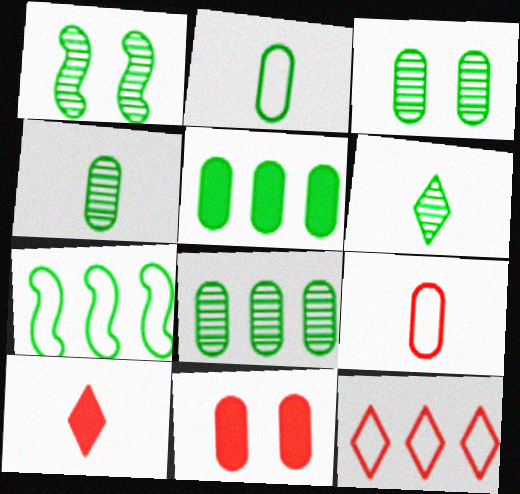[[1, 6, 8], 
[2, 3, 5], 
[3, 4, 8]]